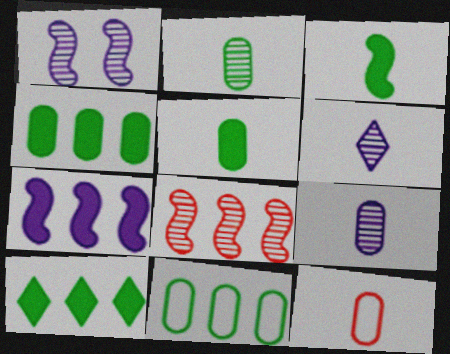[[1, 10, 12], 
[3, 6, 12], 
[5, 9, 12]]